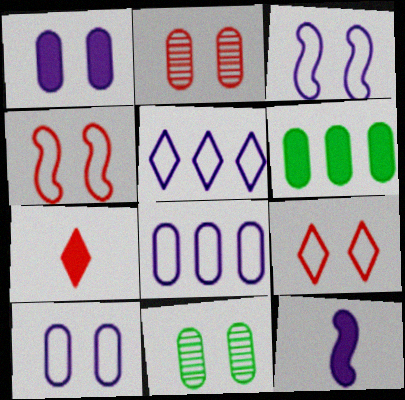[]